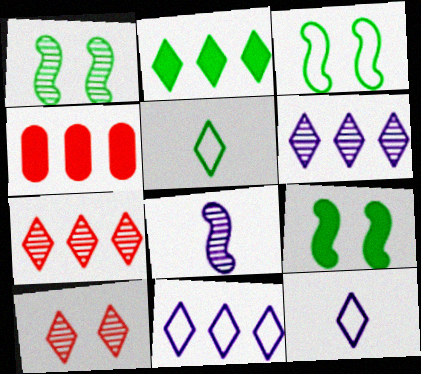[[1, 3, 9], 
[1, 4, 12], 
[2, 7, 11], 
[2, 10, 12]]